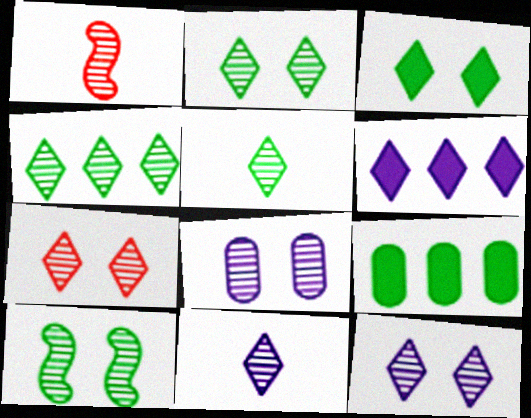[[1, 4, 8], 
[2, 4, 5], 
[2, 7, 12], 
[4, 7, 11], 
[7, 8, 10]]